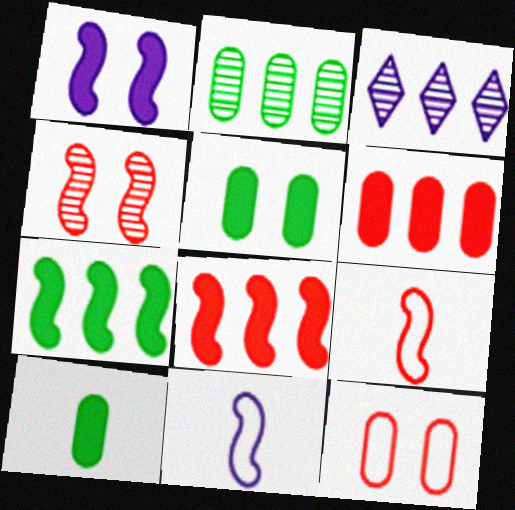[[3, 5, 9], 
[4, 7, 11], 
[4, 8, 9]]